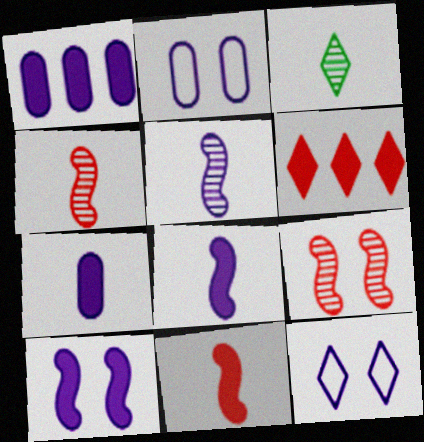[[1, 5, 12], 
[3, 6, 12]]